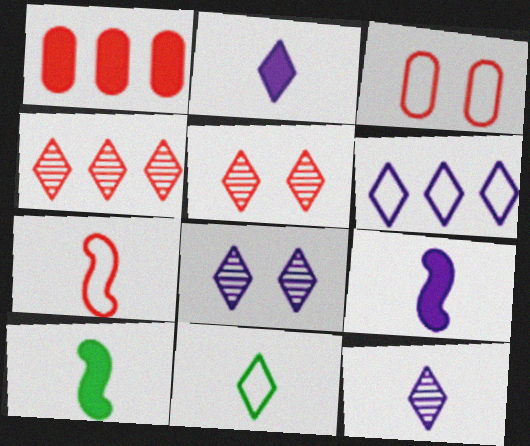[[1, 5, 7], 
[2, 6, 8]]